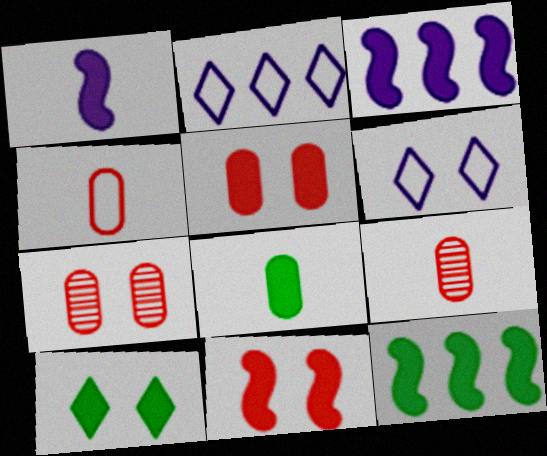[[1, 11, 12], 
[6, 9, 12], 
[8, 10, 12]]